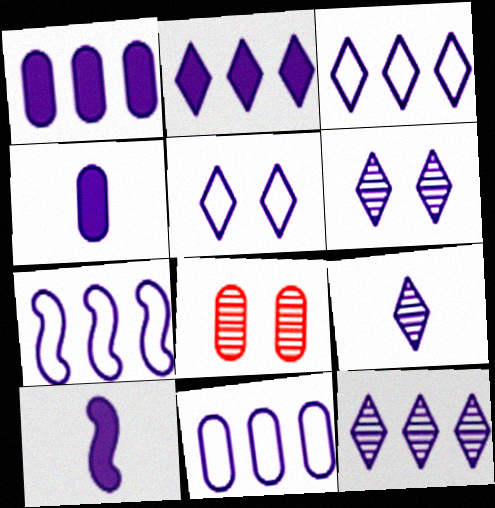[[1, 7, 12], 
[2, 3, 12], 
[2, 5, 9], 
[3, 7, 11], 
[4, 6, 7], 
[6, 9, 12], 
[6, 10, 11]]